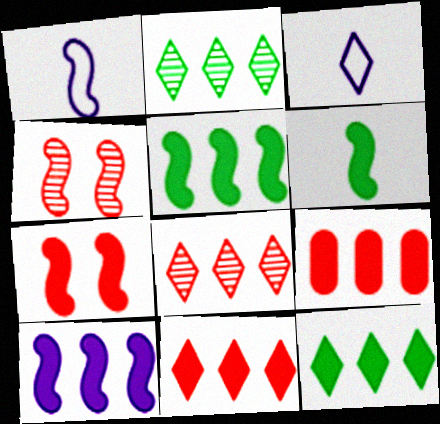[[1, 4, 5], 
[6, 7, 10], 
[9, 10, 12]]